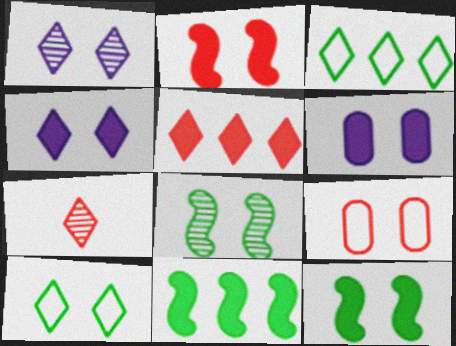[[1, 9, 12], 
[3, 4, 7], 
[4, 8, 9]]